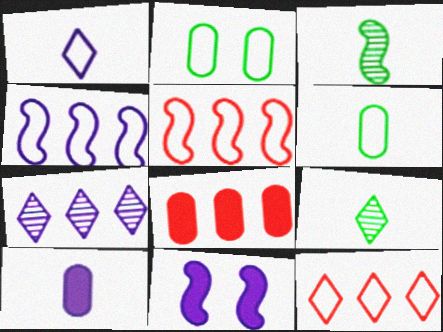[[1, 2, 5], 
[3, 5, 11]]